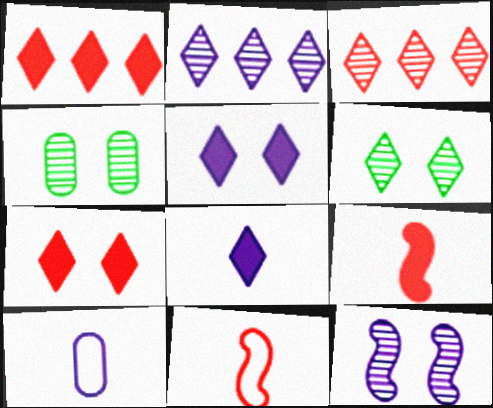[]